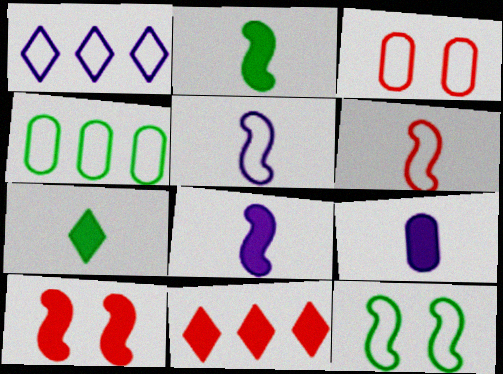[]